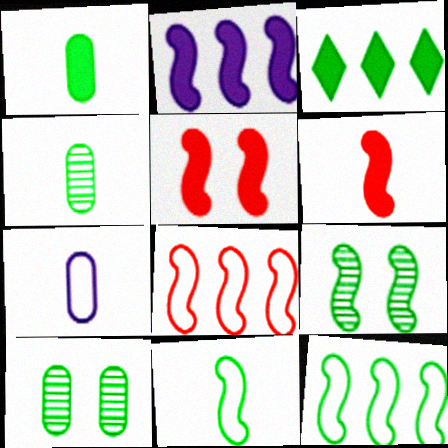[[3, 10, 11]]